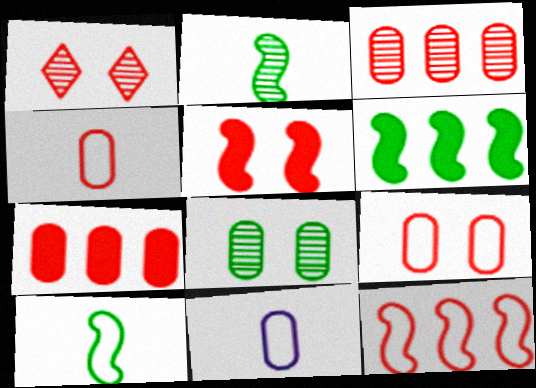[[1, 5, 9], 
[1, 6, 11], 
[7, 8, 11]]